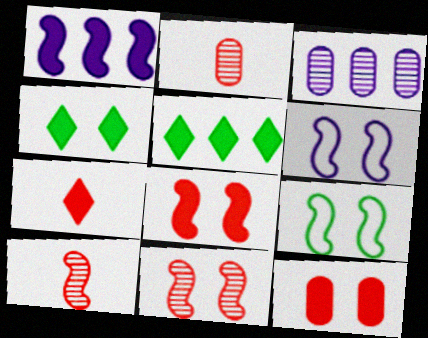[[1, 9, 10], 
[2, 5, 6], 
[3, 7, 9]]